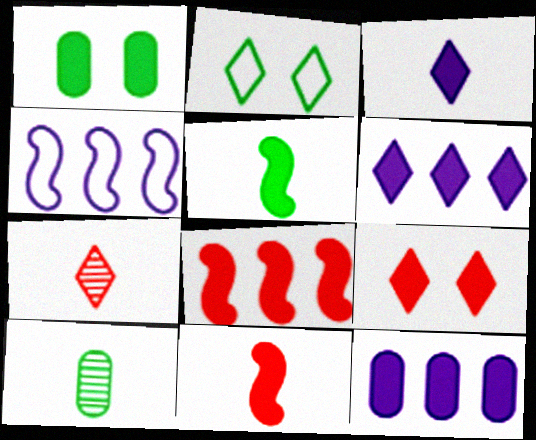[[1, 3, 8], 
[1, 4, 7], 
[1, 6, 11], 
[2, 6, 7], 
[4, 9, 10], 
[5, 9, 12]]